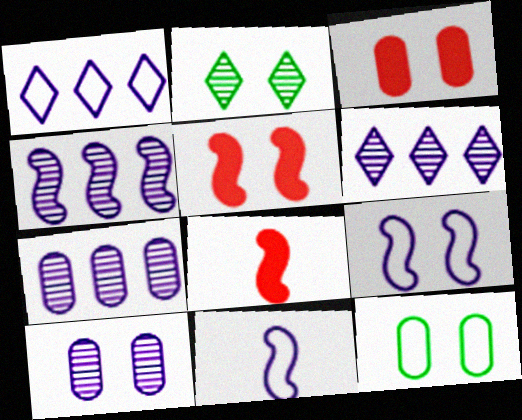[[2, 3, 9], 
[3, 10, 12], 
[4, 6, 7], 
[6, 8, 12]]